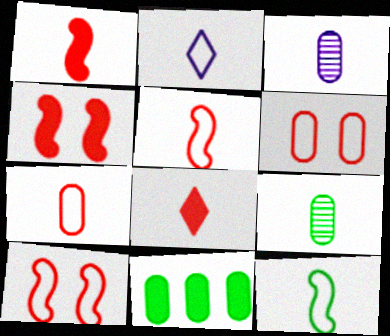[[1, 2, 9], 
[2, 7, 12], 
[3, 6, 11], 
[3, 8, 12]]